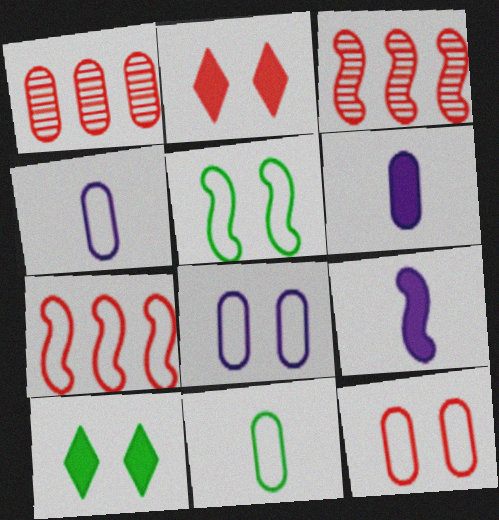[[3, 4, 10], 
[3, 5, 9]]